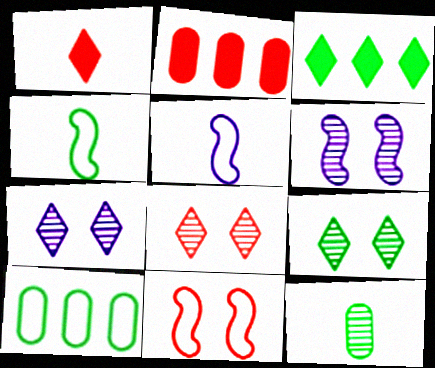[[1, 5, 12], 
[1, 6, 10], 
[2, 4, 7], 
[2, 5, 9], 
[7, 8, 9]]